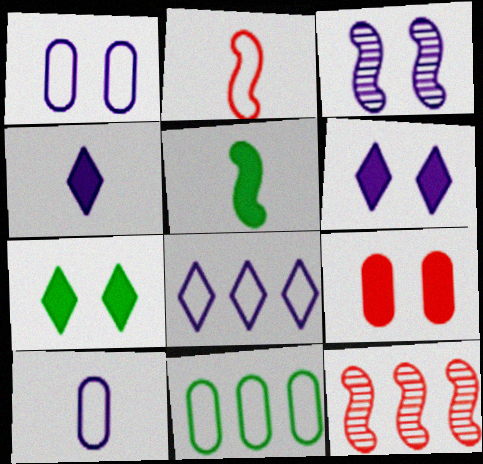[[1, 3, 6], 
[7, 10, 12]]